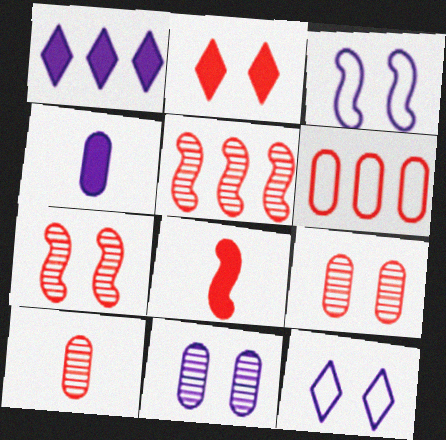[]